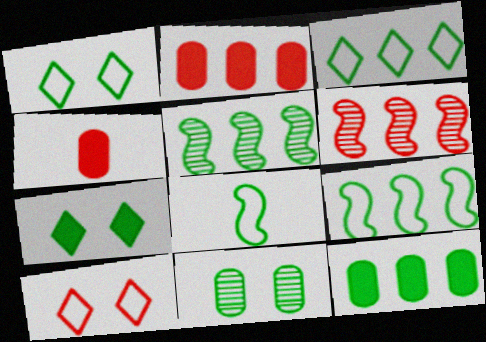[[3, 5, 12], 
[4, 6, 10]]